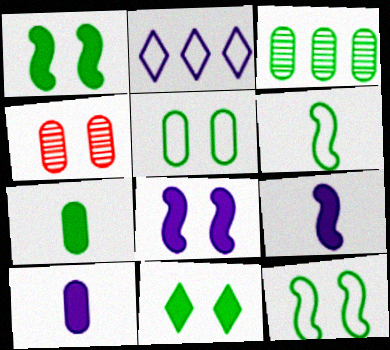[[3, 5, 7], 
[3, 6, 11]]